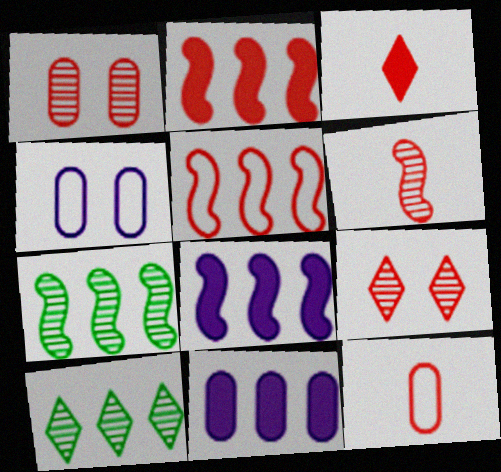[[1, 3, 5], 
[2, 9, 12], 
[3, 4, 7], 
[3, 6, 12], 
[5, 7, 8], 
[5, 10, 11]]